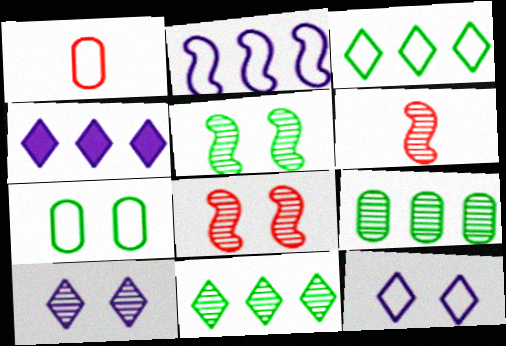[[1, 4, 5], 
[4, 6, 7], 
[6, 9, 10]]